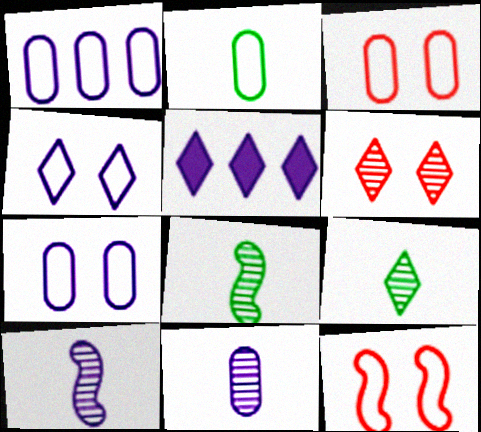[[1, 2, 3], 
[3, 5, 8], 
[5, 7, 10]]